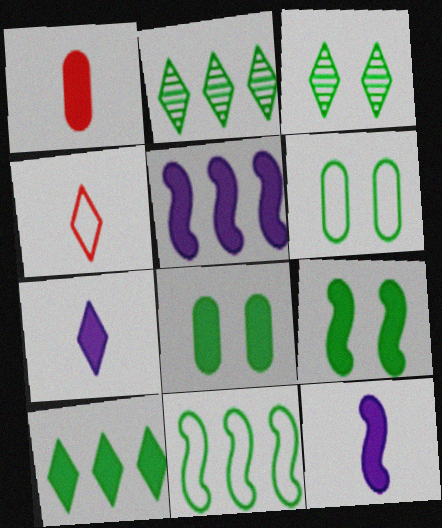[[3, 6, 9]]